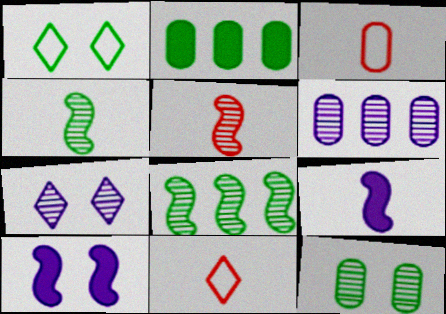[[1, 2, 4]]